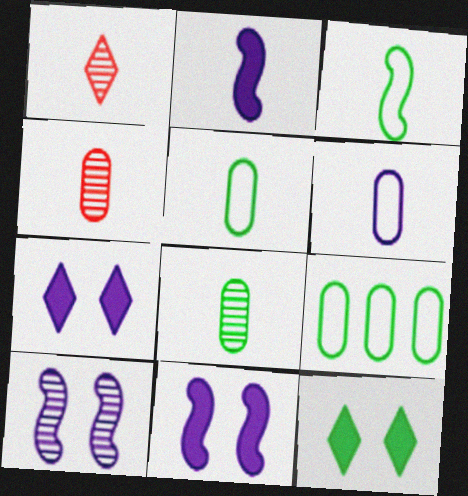[[1, 2, 5], 
[1, 9, 11]]